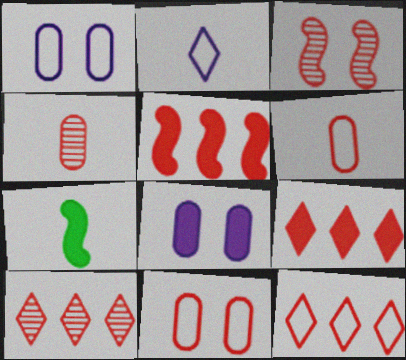[[1, 7, 10], 
[2, 4, 7], 
[3, 4, 10], 
[3, 6, 9], 
[7, 8, 9], 
[9, 10, 12]]